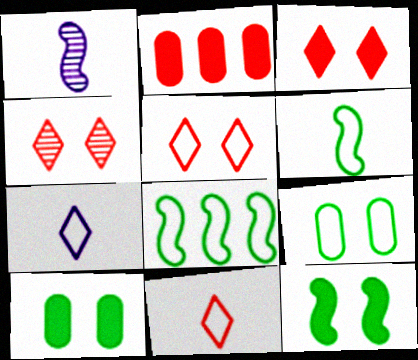[[3, 4, 5]]